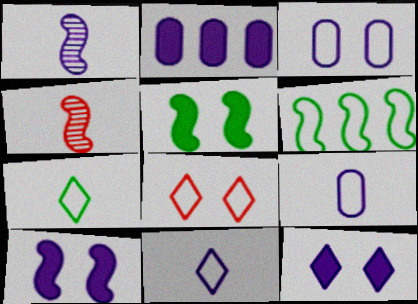[[4, 6, 10], 
[6, 8, 9]]